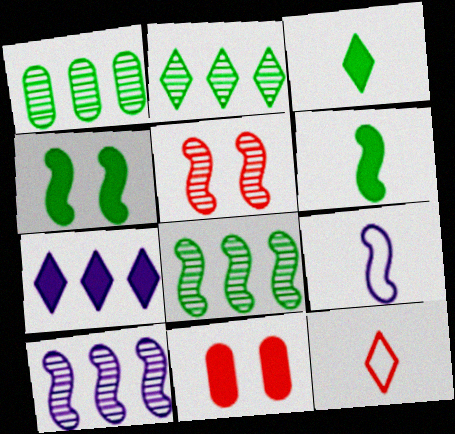[[1, 2, 8], 
[2, 9, 11], 
[6, 7, 11]]